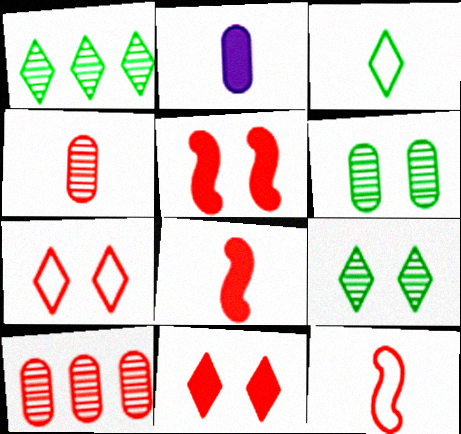[[7, 8, 10], 
[10, 11, 12]]